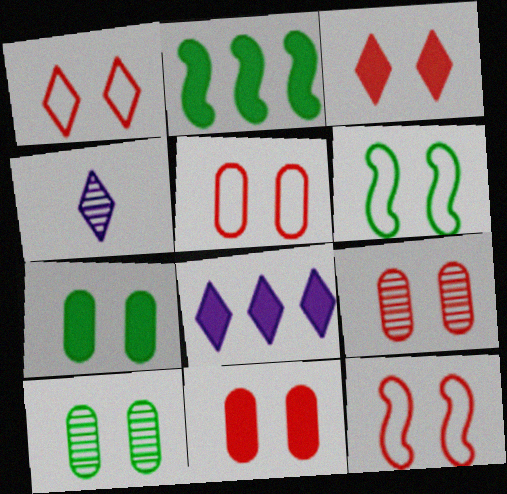[[1, 5, 12], 
[2, 4, 5], 
[3, 9, 12], 
[5, 9, 11]]